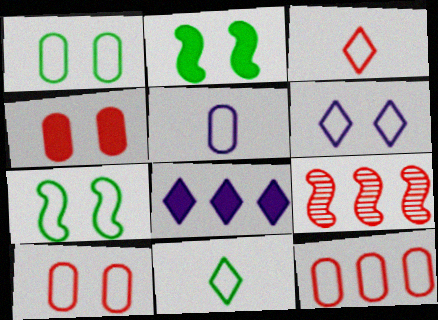[[1, 5, 12], 
[3, 4, 9], 
[6, 7, 10]]